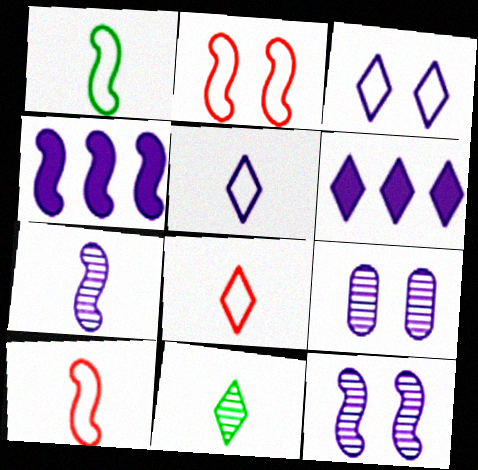[[4, 5, 9]]